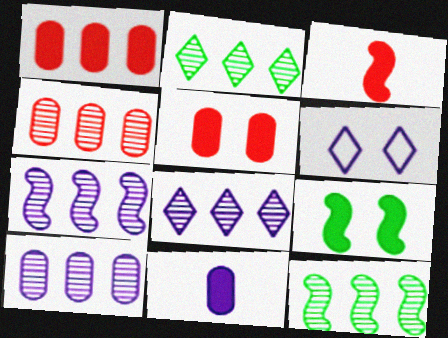[[2, 4, 7], 
[4, 8, 12], 
[6, 7, 11], 
[7, 8, 10]]